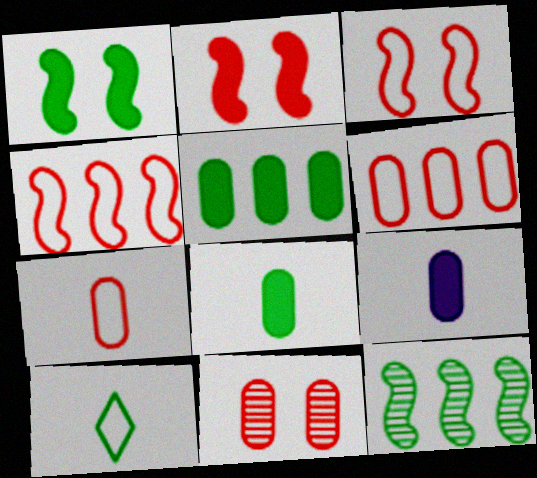[]